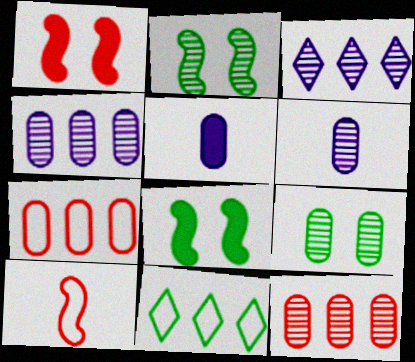[[1, 6, 11], 
[5, 7, 9], 
[6, 9, 12]]